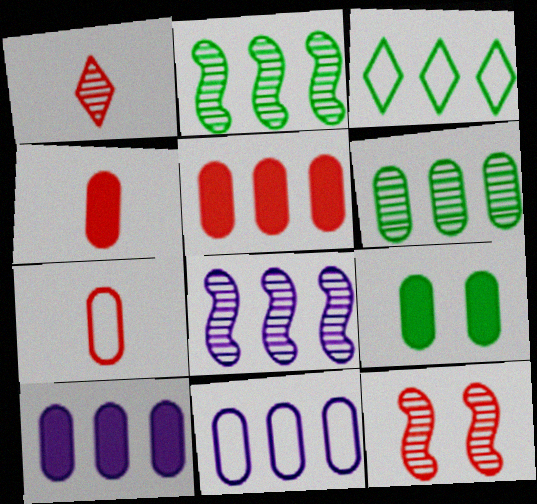[[3, 5, 8], 
[4, 9, 10], 
[5, 6, 11]]